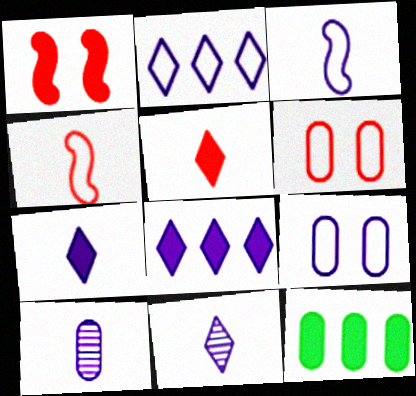[[1, 7, 12], 
[2, 3, 9], 
[3, 7, 10], 
[6, 10, 12]]